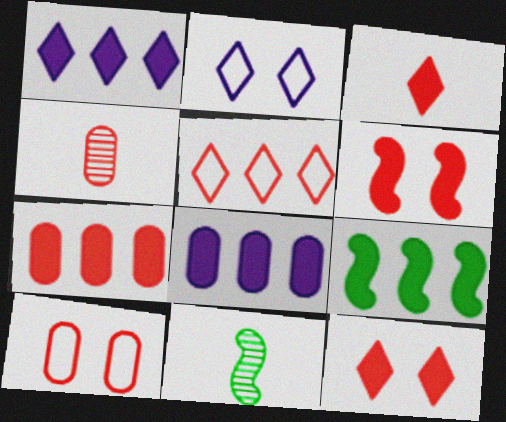[[1, 7, 9], 
[1, 10, 11], 
[2, 4, 9], 
[2, 7, 11], 
[3, 6, 7], 
[4, 5, 6], 
[4, 7, 10]]